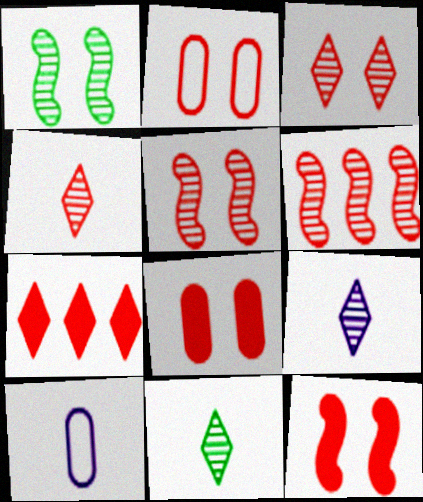[[1, 7, 10], 
[2, 3, 12], 
[4, 9, 11]]